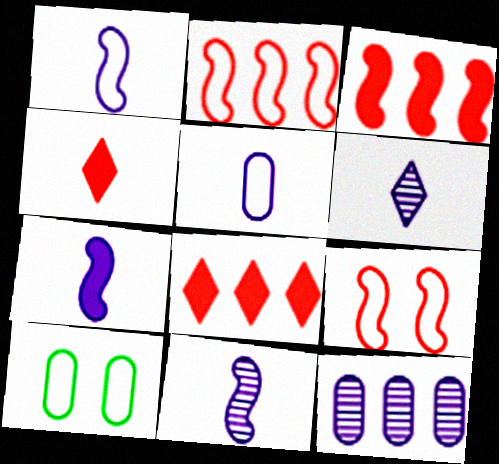[[1, 7, 11], 
[3, 6, 10], 
[5, 6, 7], 
[8, 10, 11]]